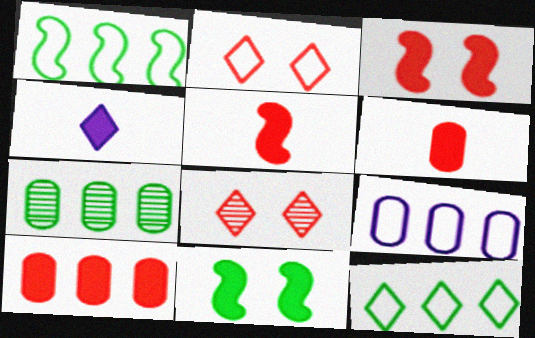[[4, 8, 12], 
[4, 10, 11], 
[7, 9, 10]]